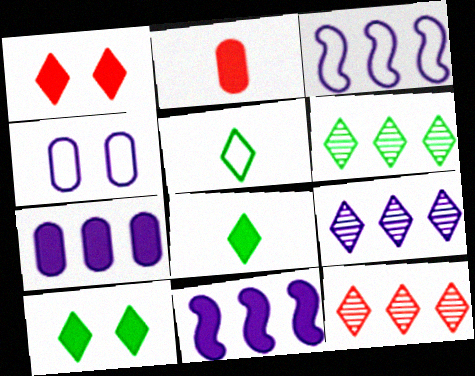[[1, 5, 9], 
[2, 10, 11], 
[3, 7, 9], 
[5, 6, 10], 
[6, 9, 12]]